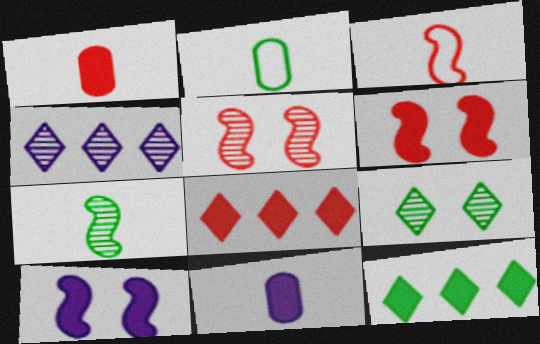[[1, 6, 8], 
[1, 10, 12], 
[2, 4, 6], 
[6, 11, 12]]